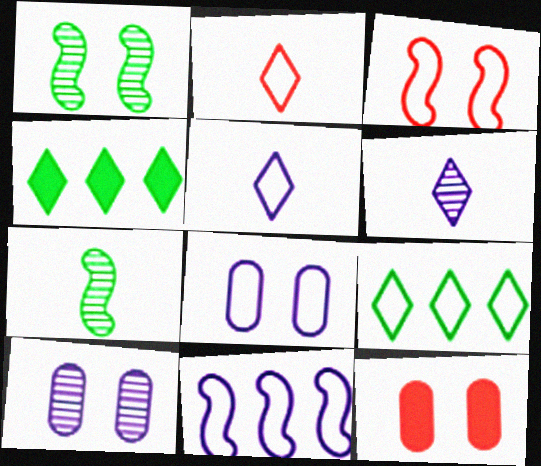[[5, 8, 11]]